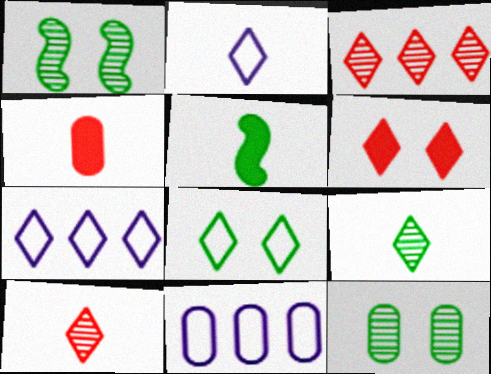[[1, 4, 7], 
[4, 11, 12], 
[6, 7, 9]]